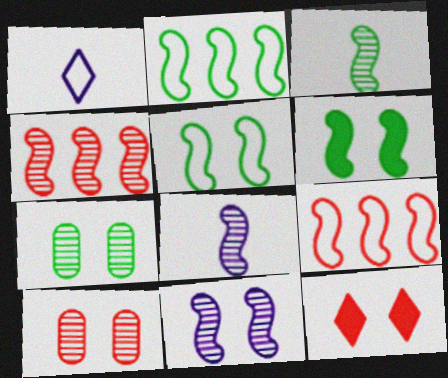[[2, 3, 6], 
[3, 4, 11], 
[6, 8, 9]]